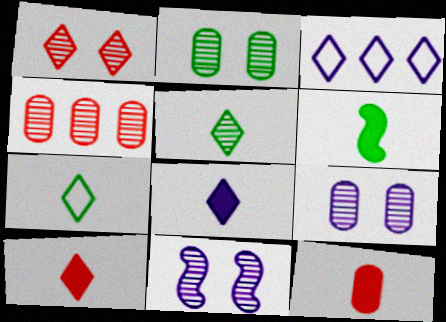[[1, 2, 11], 
[4, 5, 11], 
[6, 8, 12]]